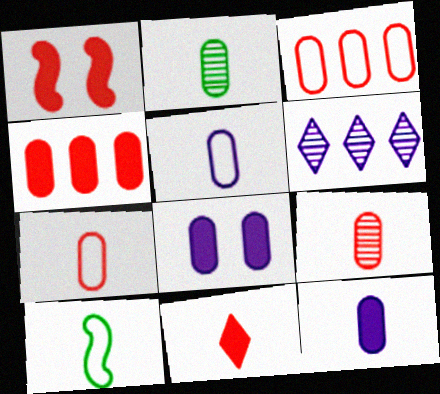[[1, 4, 11], 
[2, 3, 8], 
[2, 7, 12]]